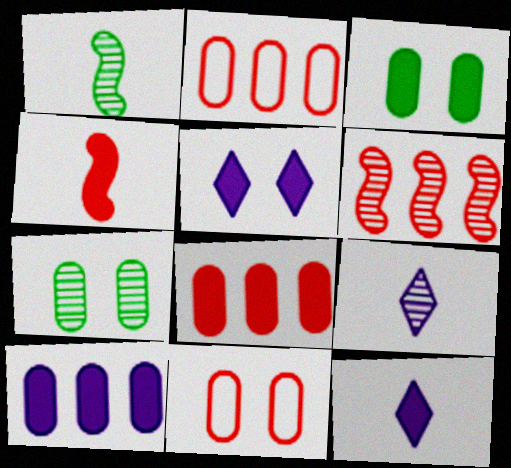[[1, 2, 5], 
[6, 7, 9]]